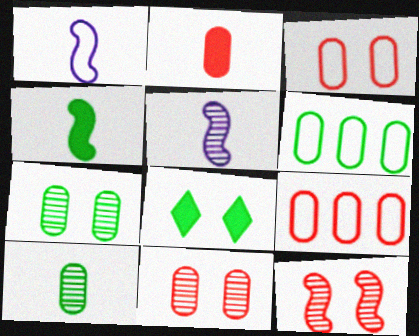[[2, 9, 11], 
[5, 8, 9]]